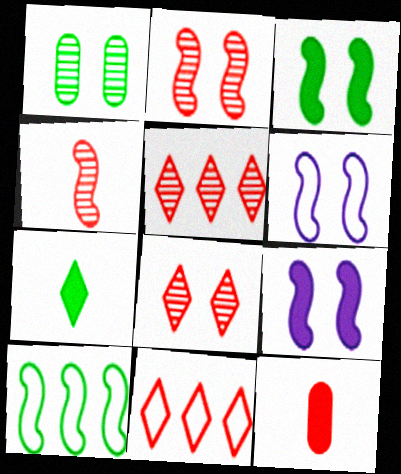[[1, 7, 10], 
[2, 3, 6], 
[2, 11, 12], 
[4, 9, 10]]